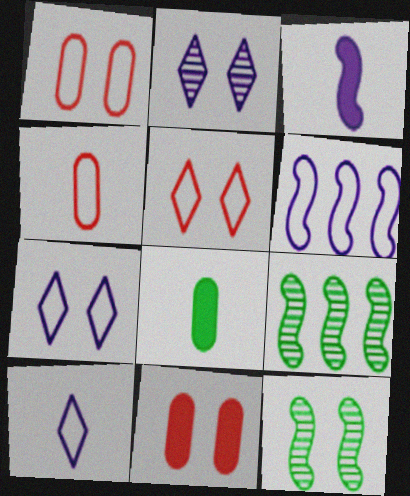[[7, 11, 12], 
[9, 10, 11]]